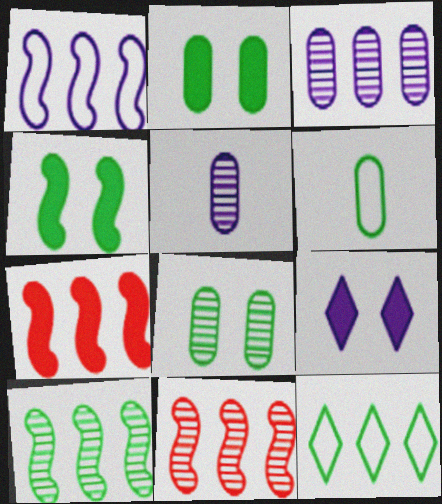[[1, 5, 9], 
[1, 7, 10], 
[3, 7, 12], 
[6, 9, 11]]